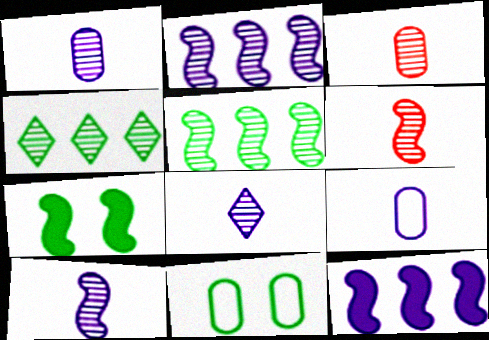[[1, 8, 10]]